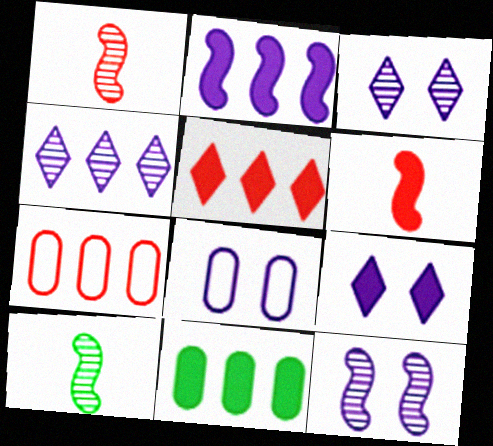[[2, 5, 11], 
[5, 8, 10], 
[6, 9, 11], 
[7, 9, 10], 
[8, 9, 12]]